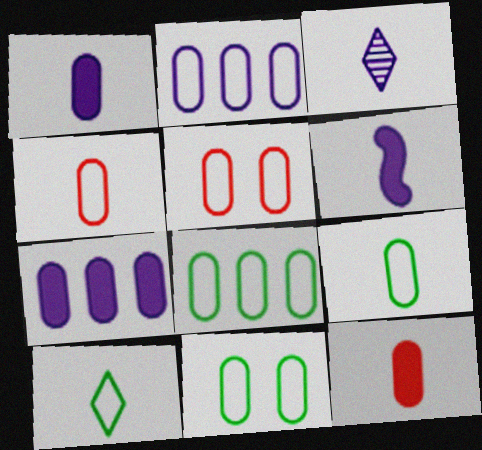[[2, 4, 11], 
[2, 5, 9], 
[8, 9, 11]]